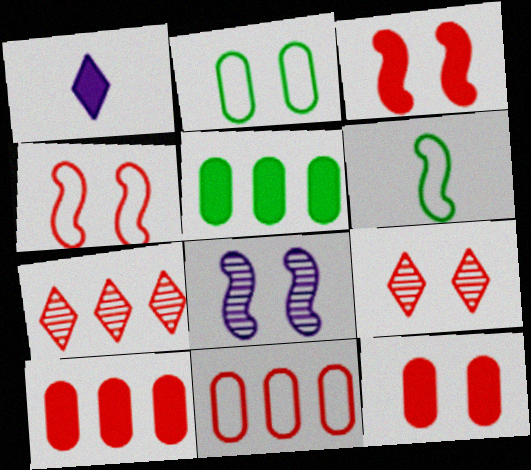[[1, 3, 5], 
[4, 9, 12]]